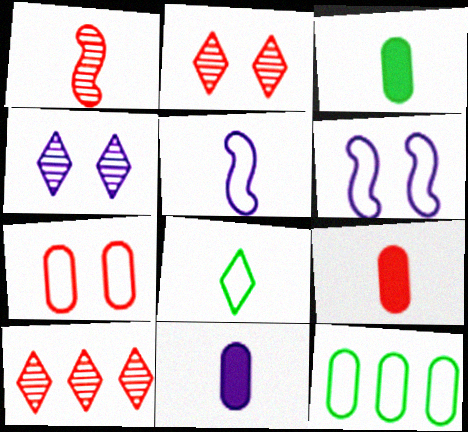[[1, 8, 11], 
[3, 6, 10], 
[3, 9, 11]]